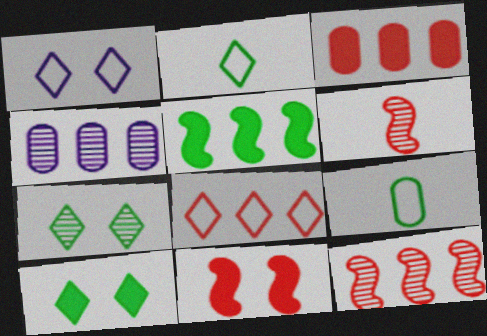[[1, 2, 8], 
[2, 4, 11], 
[3, 8, 12], 
[4, 5, 8], 
[4, 6, 7], 
[5, 7, 9]]